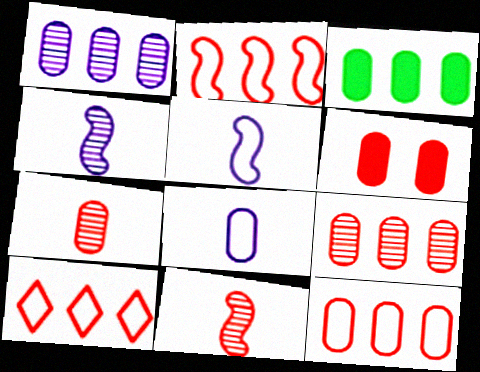[[1, 3, 12], 
[2, 10, 12], 
[6, 7, 12], 
[6, 10, 11]]